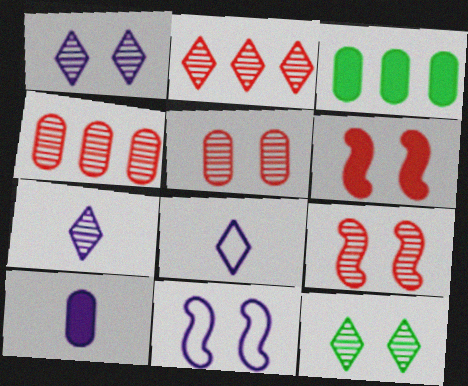[[2, 7, 12], 
[3, 8, 9]]